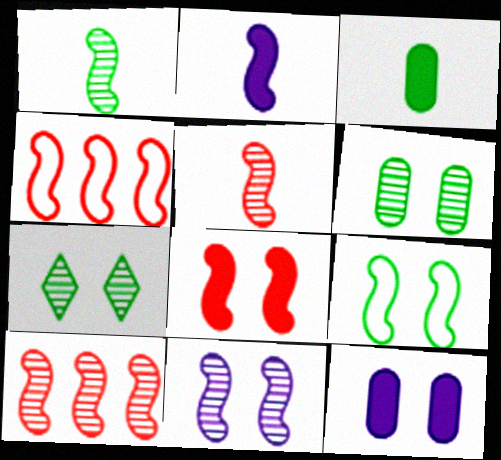[[1, 10, 11], 
[2, 9, 10], 
[4, 5, 8], 
[8, 9, 11]]